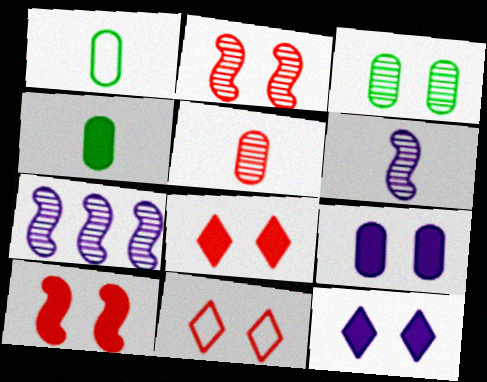[[1, 7, 8], 
[4, 7, 11]]